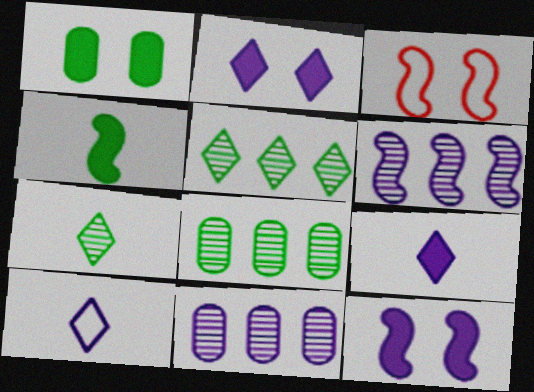[[3, 4, 6], 
[3, 8, 9], 
[10, 11, 12]]